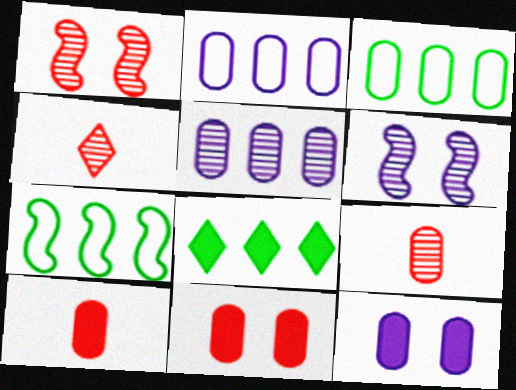[[3, 9, 12], 
[4, 7, 12]]